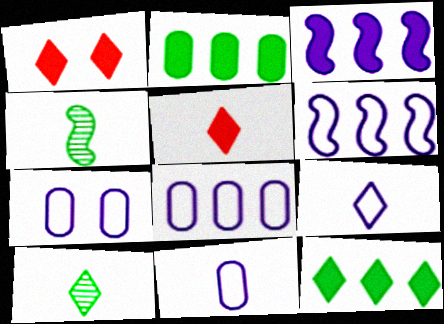[[1, 4, 8], 
[4, 5, 11], 
[5, 9, 10], 
[6, 7, 9], 
[7, 8, 11]]